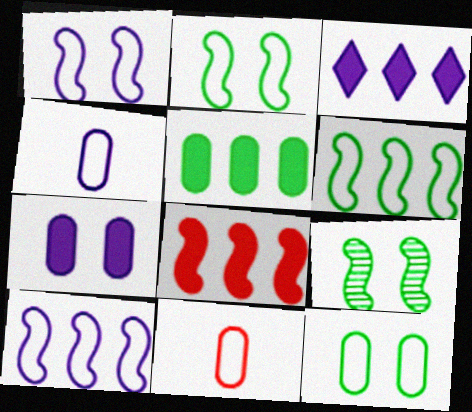[[3, 5, 8], 
[3, 9, 11]]